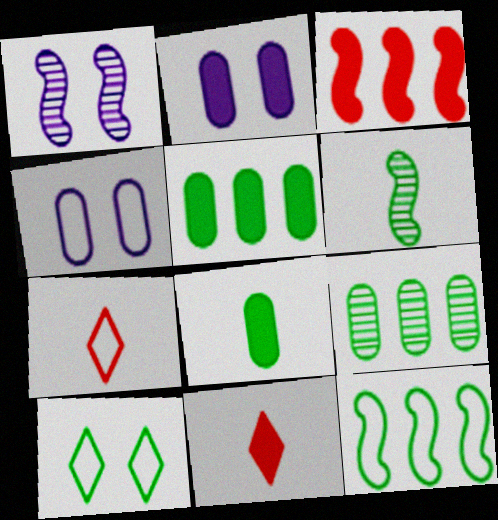[[1, 5, 7], 
[4, 7, 12], 
[5, 6, 10]]